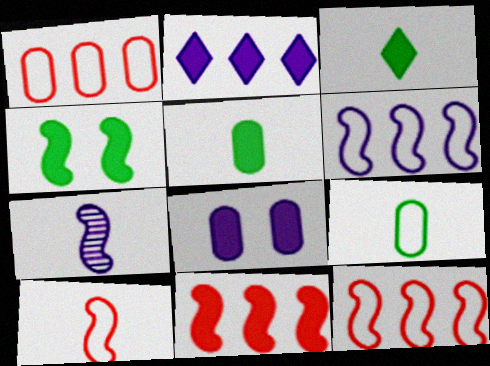[[3, 8, 11], 
[4, 7, 12]]